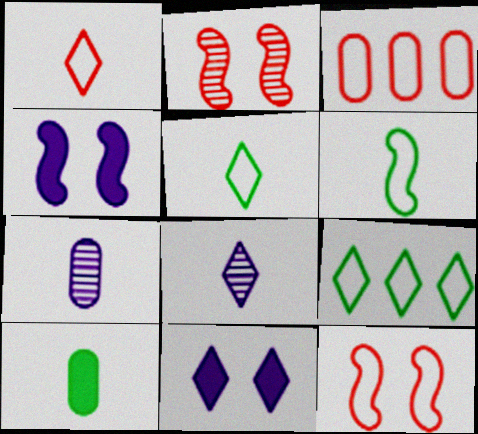[[1, 3, 12]]